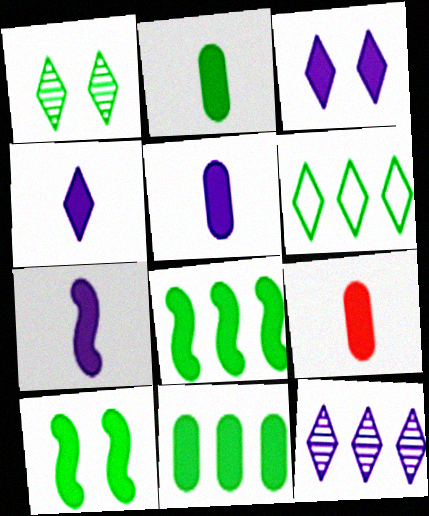[[2, 5, 9], 
[3, 8, 9], 
[4, 5, 7]]